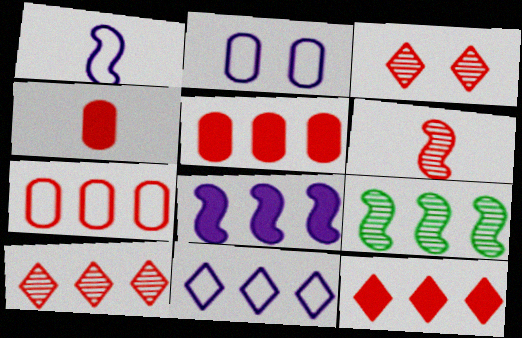[[1, 2, 11], 
[5, 9, 11]]